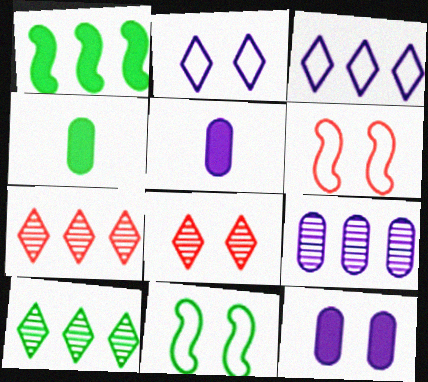[[4, 10, 11], 
[5, 6, 10], 
[5, 7, 11], 
[8, 11, 12]]